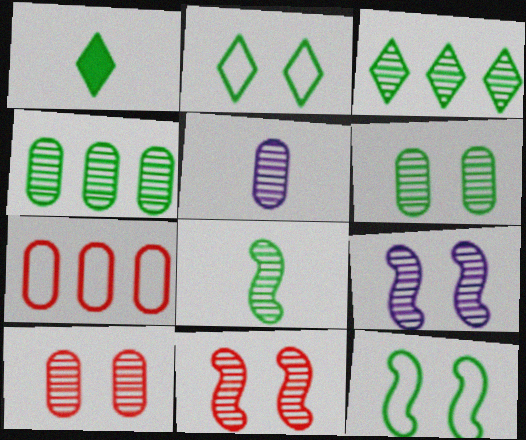[[1, 2, 3], 
[1, 4, 12], 
[1, 7, 9], 
[3, 5, 11], 
[3, 6, 8], 
[4, 5, 10]]